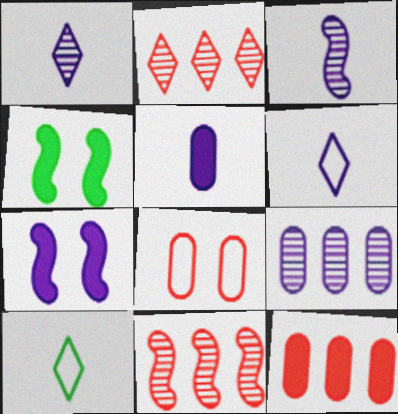[[3, 5, 6], 
[6, 7, 9]]